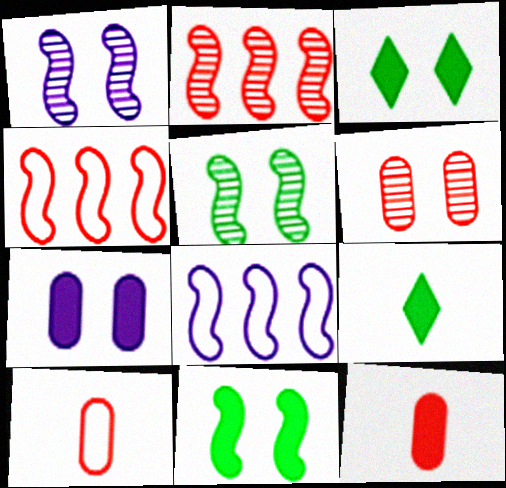[[6, 8, 9]]